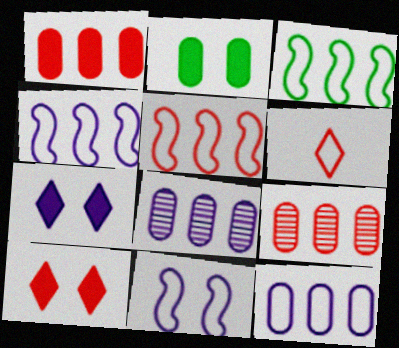[[3, 4, 5]]